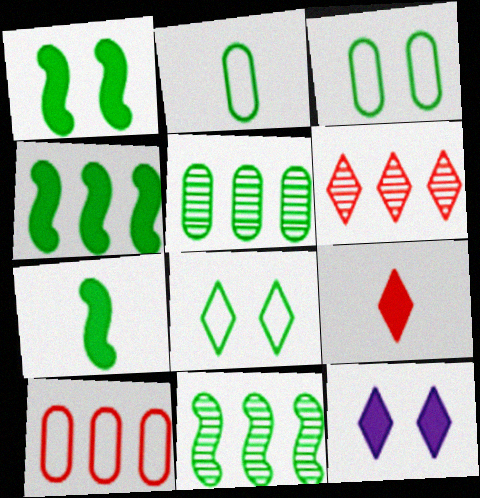[[1, 4, 7], 
[5, 7, 8]]